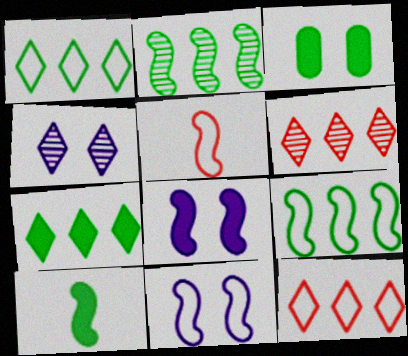[[2, 5, 8], 
[3, 7, 10], 
[5, 9, 11]]